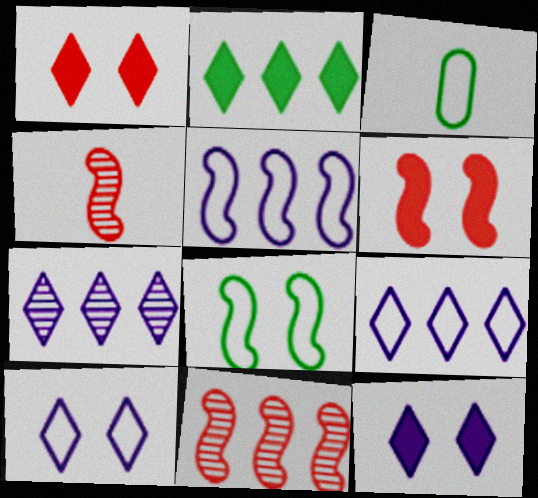[[3, 6, 7], 
[3, 11, 12]]